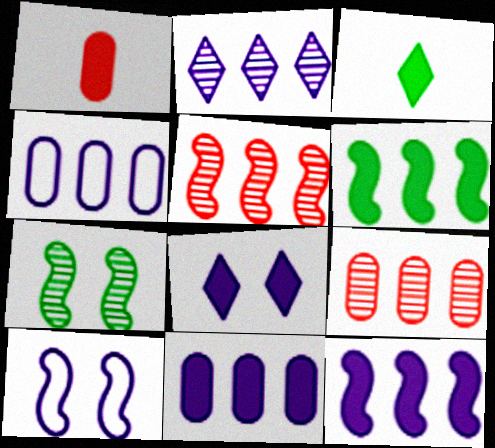[[1, 6, 8], 
[2, 4, 12], 
[3, 9, 10]]